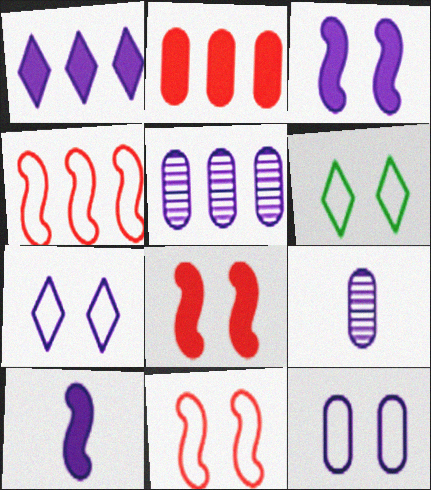[[5, 7, 10], 
[6, 11, 12]]